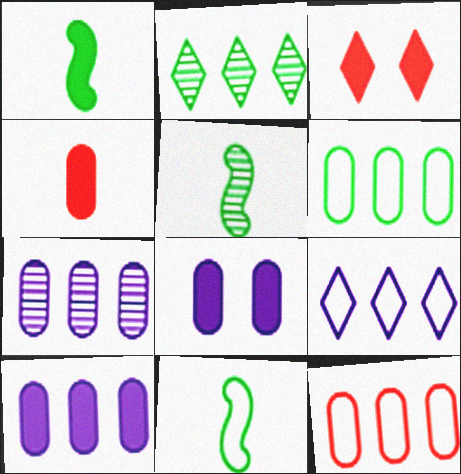[[1, 3, 10], 
[1, 5, 11], 
[3, 7, 11]]